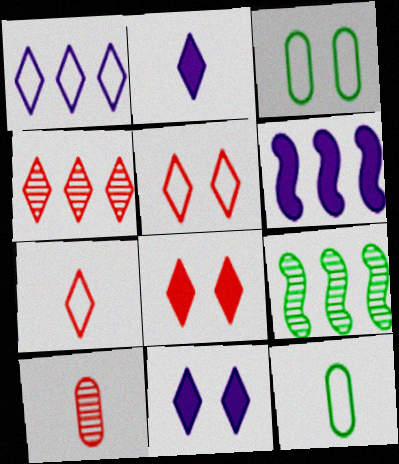[[4, 7, 8]]